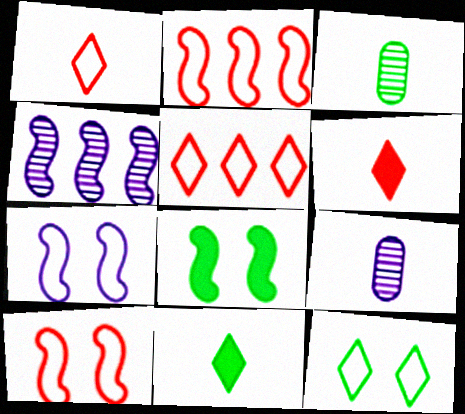[[5, 8, 9]]